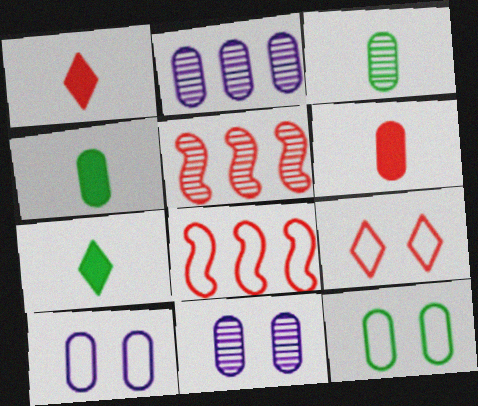[[2, 6, 12], 
[5, 6, 9], 
[5, 7, 10], 
[7, 8, 11]]